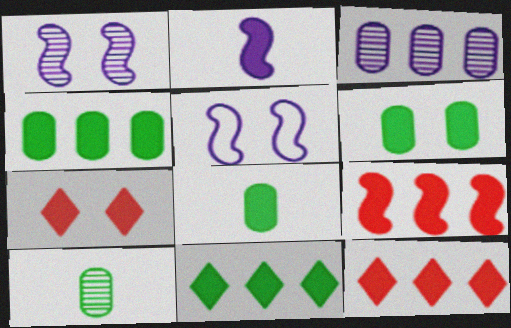[[2, 4, 7], 
[2, 6, 12], 
[4, 6, 8], 
[5, 10, 12]]